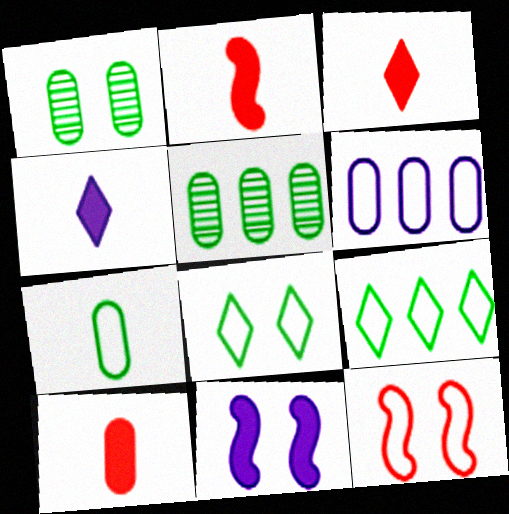[[1, 6, 10], 
[2, 3, 10], 
[4, 5, 12]]